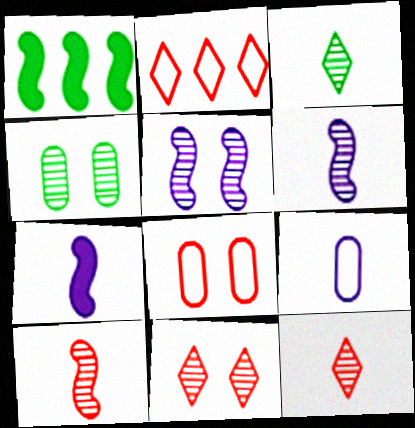[[1, 9, 11], 
[2, 4, 7], 
[4, 5, 11]]